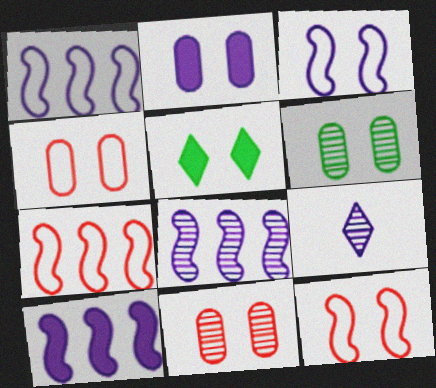[[1, 2, 9], 
[1, 8, 10], 
[2, 4, 6], 
[3, 5, 11]]